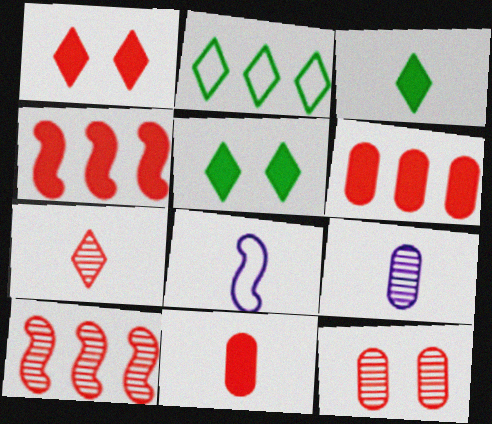[[1, 4, 11], 
[7, 10, 12]]